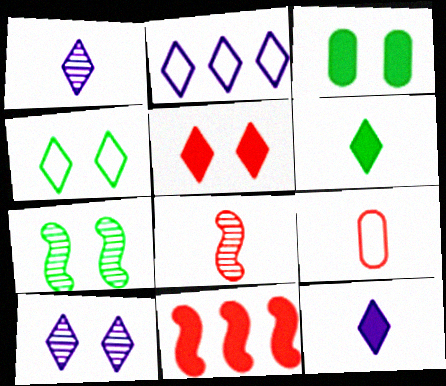[[2, 3, 8], 
[2, 10, 12], 
[3, 4, 7], 
[3, 11, 12], 
[4, 5, 10]]